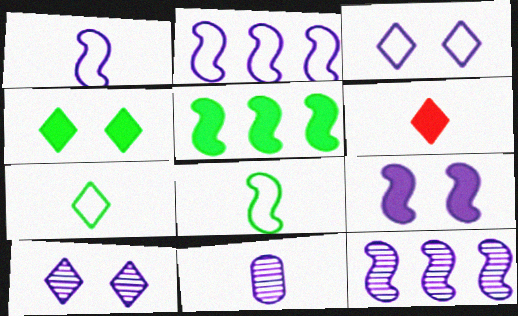[[1, 9, 12], 
[6, 8, 11], 
[10, 11, 12]]